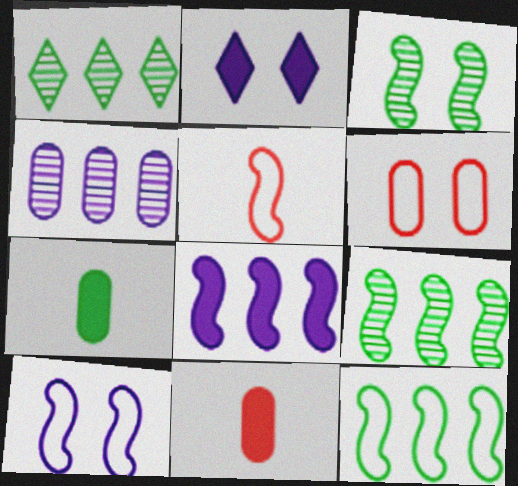[[1, 10, 11], 
[2, 3, 6], 
[3, 5, 8], 
[4, 6, 7], 
[5, 10, 12]]